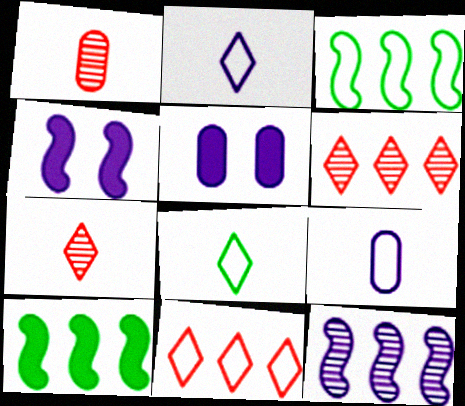[[2, 5, 12], 
[3, 5, 7]]